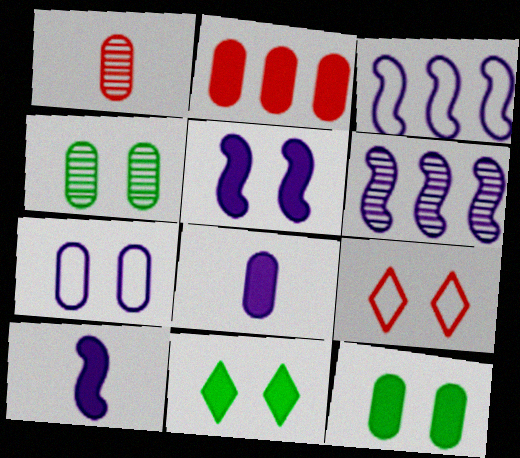[[1, 3, 11], 
[2, 8, 12], 
[2, 10, 11], 
[4, 5, 9]]